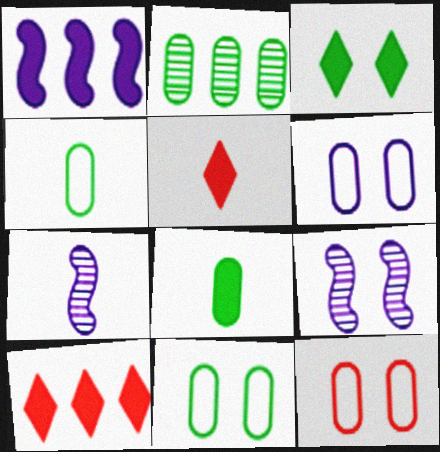[[2, 8, 11], 
[3, 9, 12], 
[4, 5, 7], 
[4, 9, 10], 
[6, 11, 12], 
[7, 10, 11]]